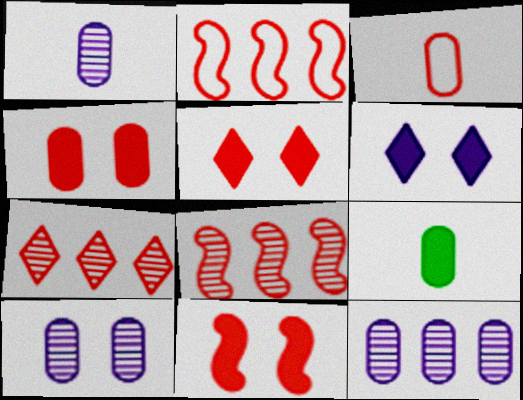[[1, 3, 9], 
[1, 10, 12], 
[3, 5, 8], 
[3, 7, 11], 
[4, 5, 11]]